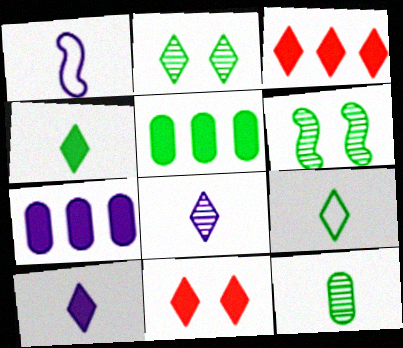[[5, 6, 9]]